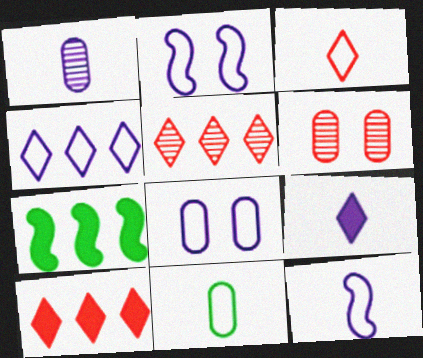[[1, 9, 12], 
[3, 11, 12], 
[4, 8, 12]]